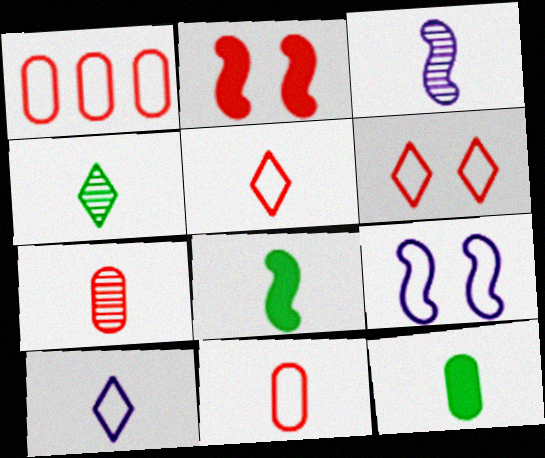[[3, 4, 7], 
[3, 5, 12], 
[7, 8, 10]]